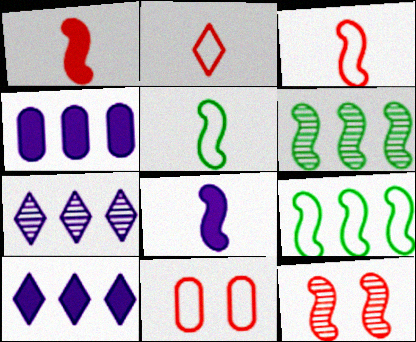[[8, 9, 12]]